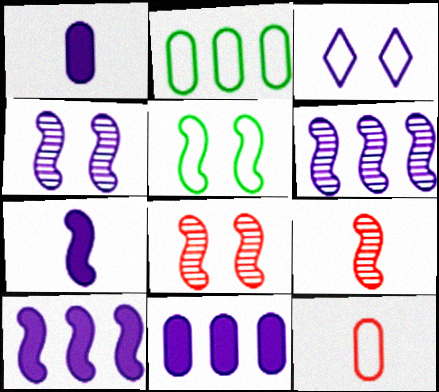[[1, 3, 6], 
[5, 9, 10]]